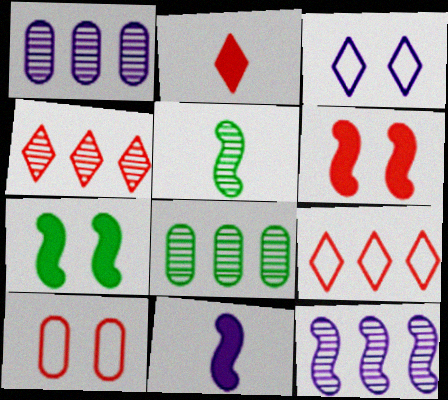[[1, 3, 11], 
[4, 8, 12]]